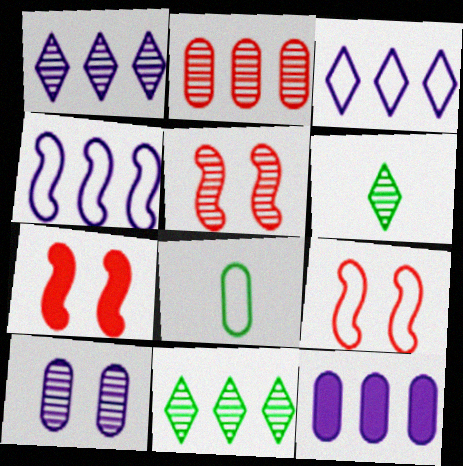[[1, 4, 12], 
[1, 7, 8], 
[3, 8, 9], 
[5, 7, 9], 
[6, 9, 12]]